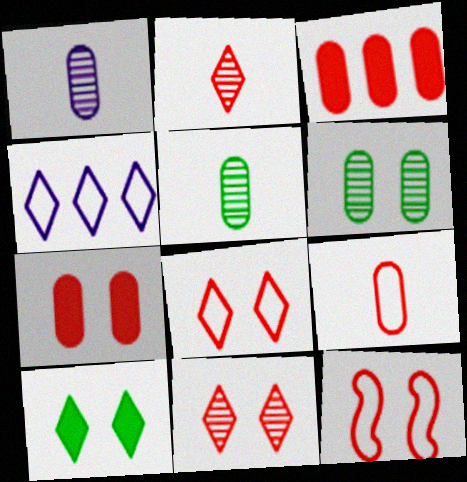[[2, 3, 12], 
[2, 4, 10], 
[7, 11, 12]]